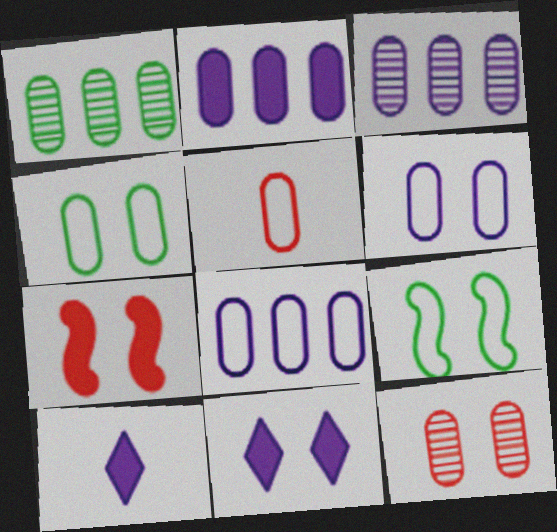[[2, 3, 8], 
[4, 5, 8], 
[9, 11, 12]]